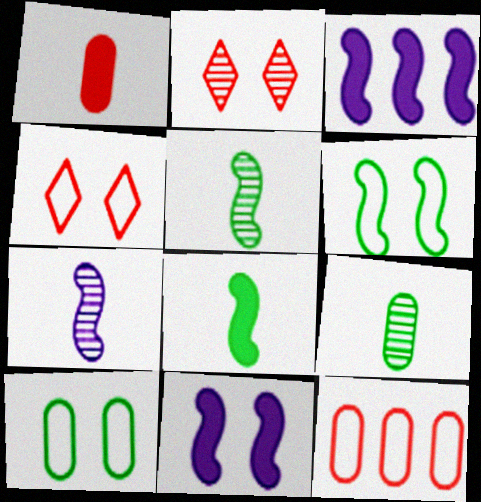[[2, 10, 11], 
[3, 4, 9]]